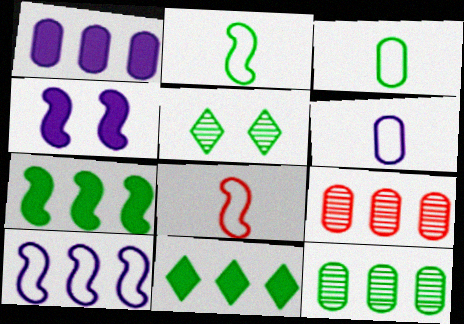[[1, 5, 8], 
[3, 5, 7], 
[9, 10, 11]]